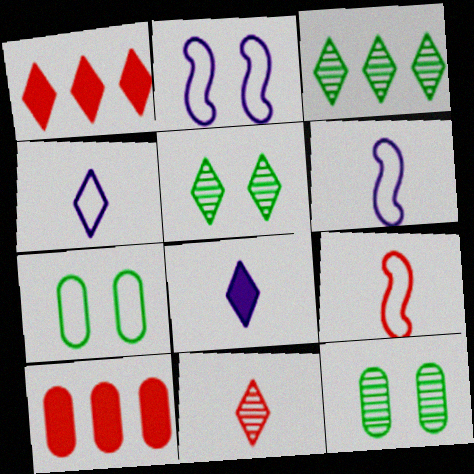[[1, 4, 5], 
[1, 6, 12], 
[5, 6, 10]]